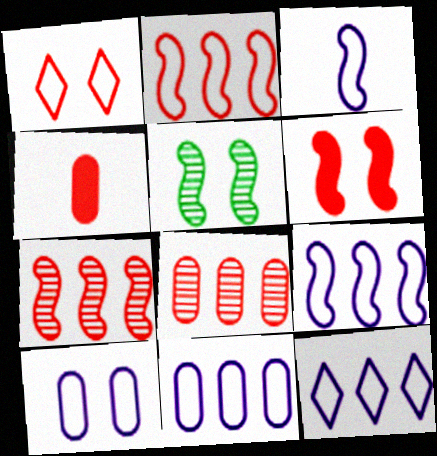[[1, 4, 7], 
[3, 10, 12], 
[4, 5, 12], 
[9, 11, 12]]